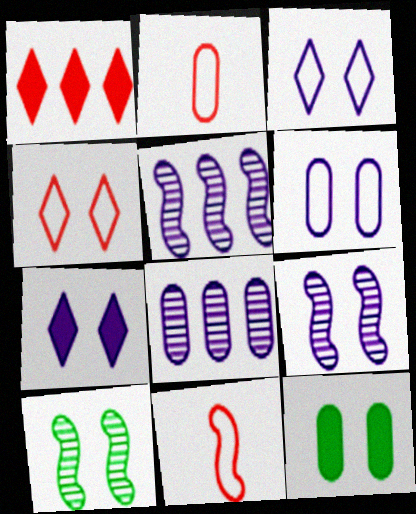[[2, 8, 12], 
[4, 9, 12], 
[6, 7, 9]]